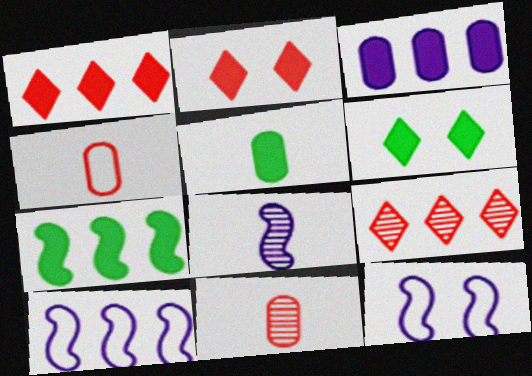[[1, 3, 7], 
[5, 6, 7], 
[5, 9, 12], 
[6, 10, 11]]